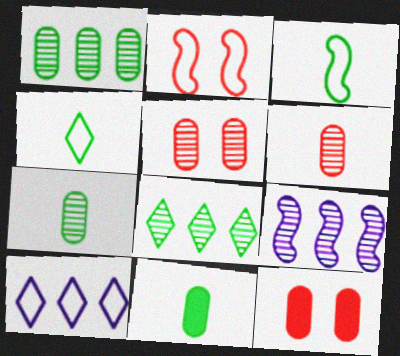[[4, 9, 12]]